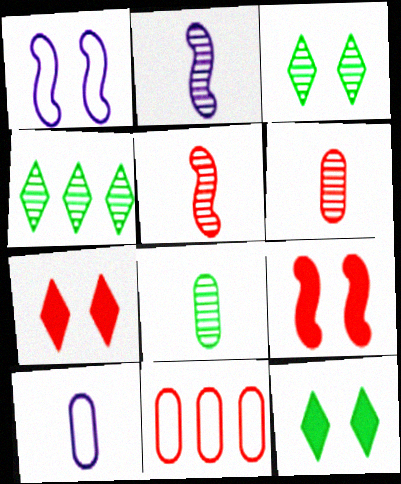[[2, 11, 12], 
[4, 9, 10], 
[5, 7, 11]]